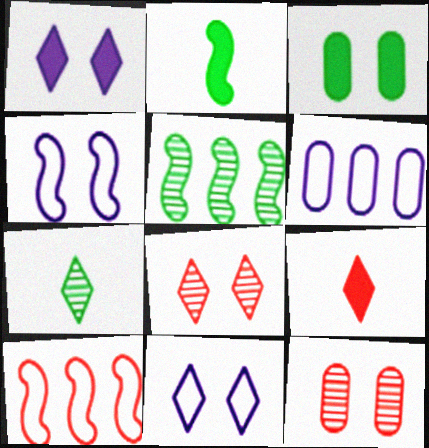[[2, 6, 8], 
[3, 4, 8], 
[9, 10, 12]]